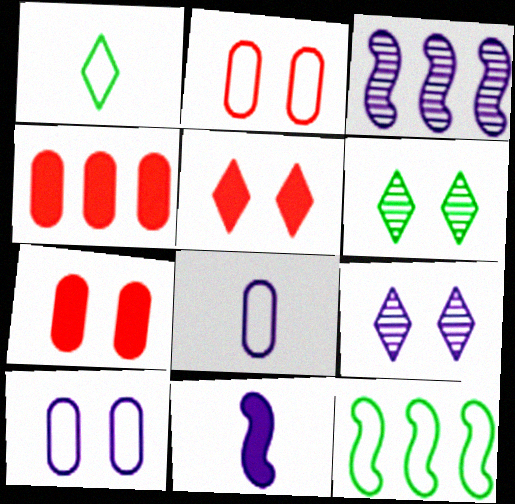[[1, 3, 7]]